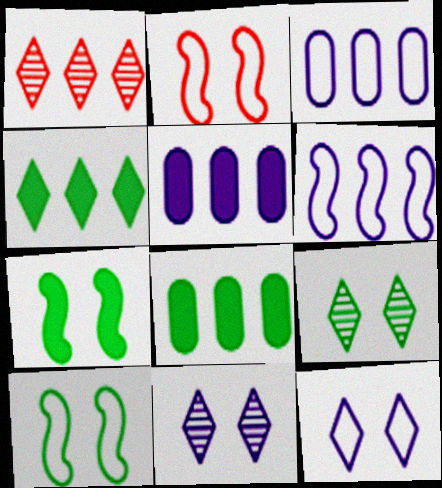[[1, 6, 8]]